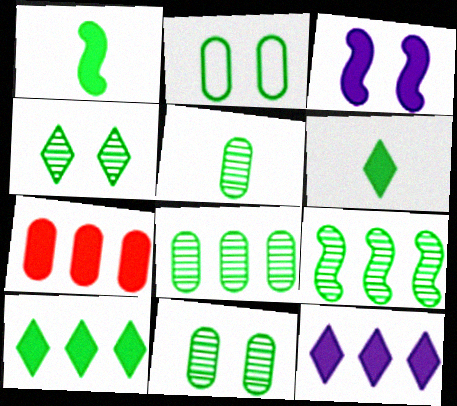[[2, 6, 9], 
[3, 6, 7], 
[4, 5, 9], 
[5, 8, 11]]